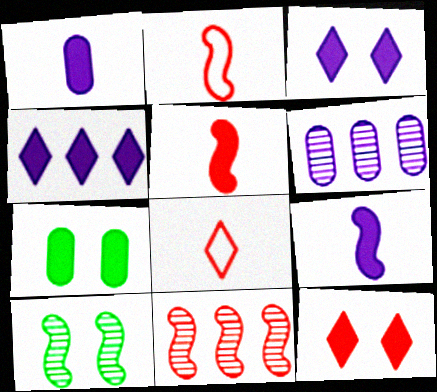[[4, 5, 7]]